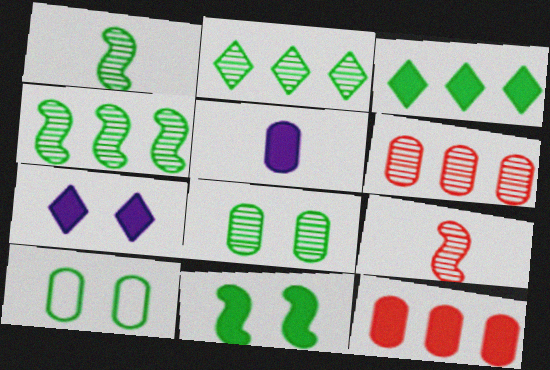[[1, 2, 8], 
[1, 3, 10], 
[5, 6, 10]]